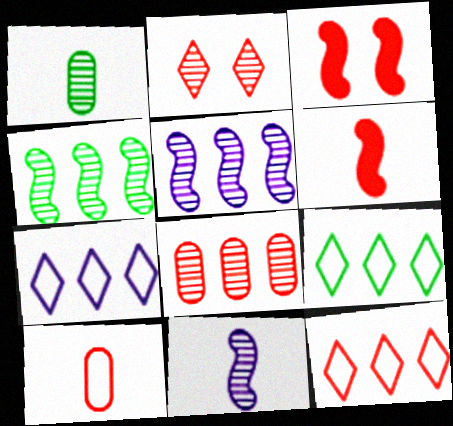[[1, 2, 5], 
[1, 3, 7], 
[7, 9, 12]]